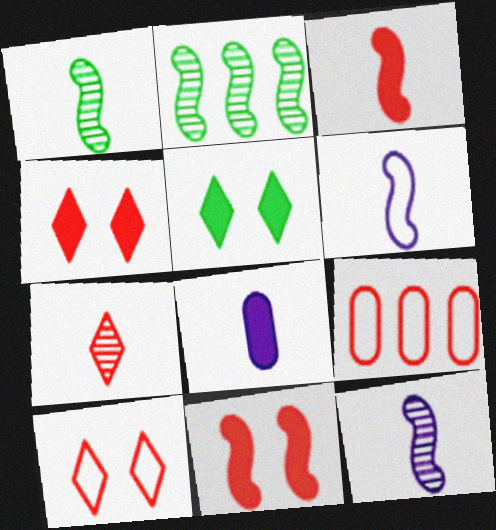[[1, 3, 6], 
[2, 6, 11], 
[2, 8, 10], 
[5, 9, 12], 
[7, 9, 11]]